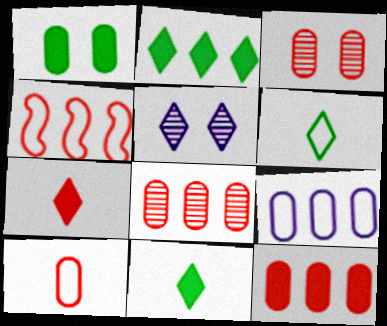[[3, 4, 7], 
[3, 10, 12]]